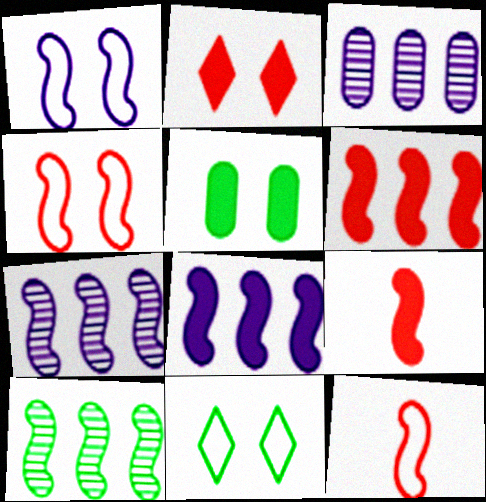[[1, 9, 10], 
[3, 9, 11]]